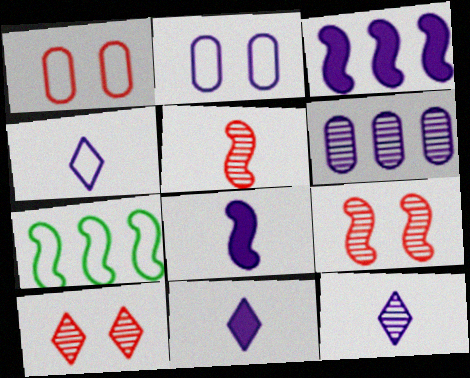[[1, 4, 7], 
[2, 3, 12], 
[4, 11, 12], 
[7, 8, 9]]